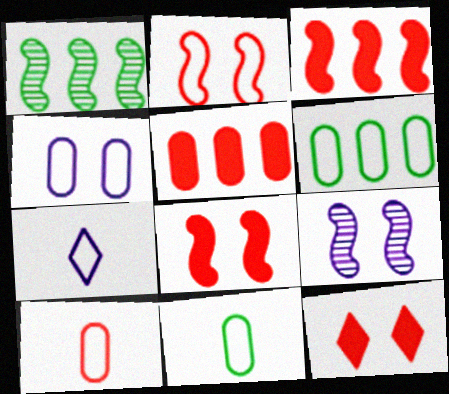[[2, 6, 7], 
[4, 6, 10]]